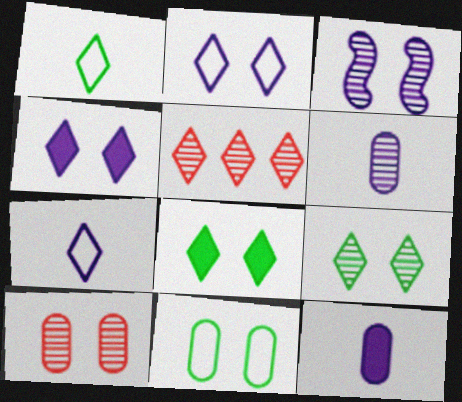[[1, 4, 5], 
[3, 9, 10], 
[5, 7, 8]]